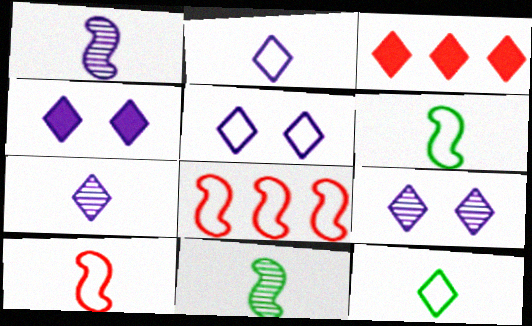[[3, 9, 12], 
[4, 5, 9]]